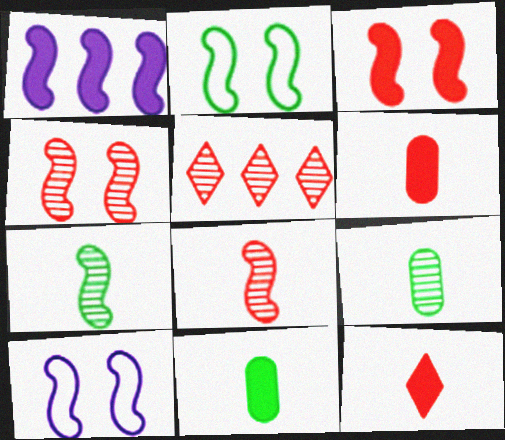[[1, 2, 8], 
[5, 10, 11]]